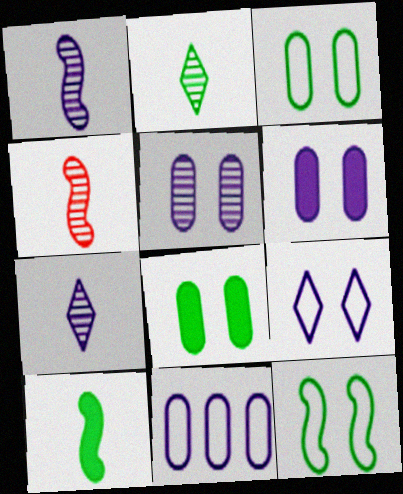[]